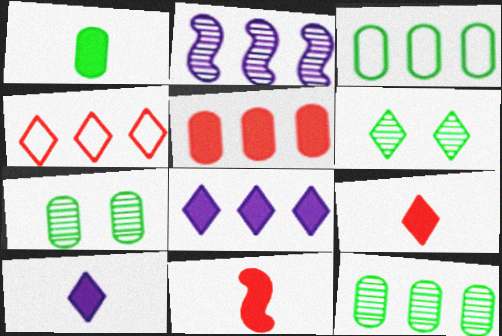[[1, 3, 7], 
[1, 10, 11], 
[4, 6, 10]]